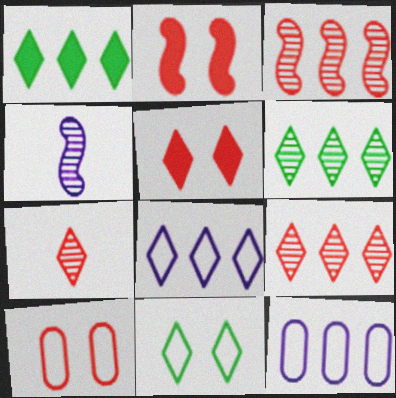[[1, 3, 12], 
[1, 4, 10], 
[1, 8, 9]]